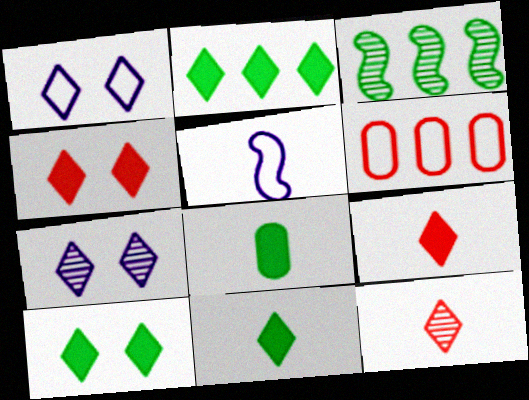[[1, 2, 12], 
[2, 10, 11], 
[5, 8, 12]]